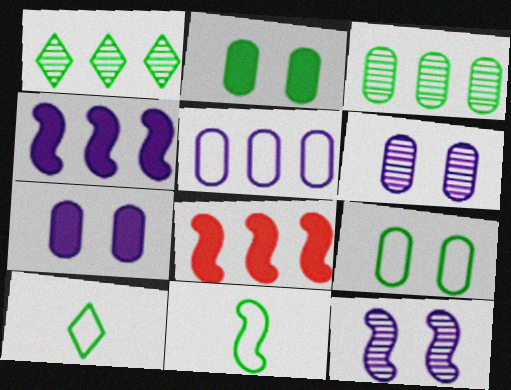[[1, 2, 11], 
[1, 5, 8], 
[6, 8, 10], 
[8, 11, 12]]